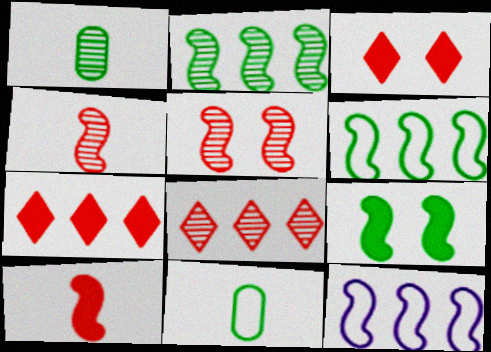[[1, 3, 12], 
[4, 9, 12]]